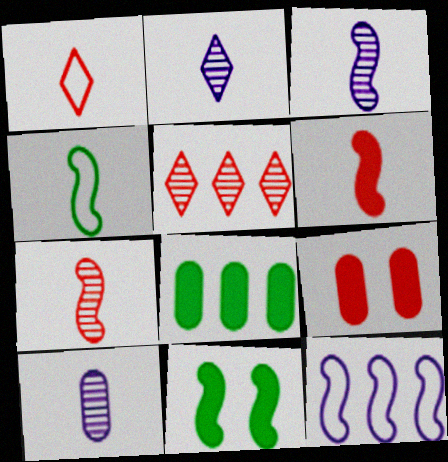[[2, 3, 10], 
[3, 4, 6], 
[5, 8, 12], 
[7, 11, 12]]